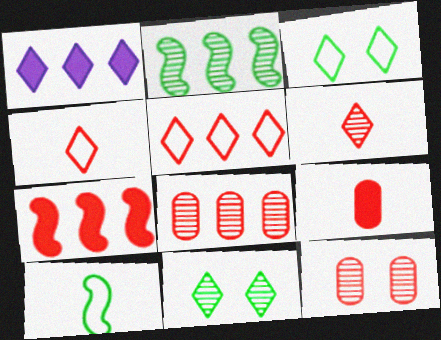[[1, 3, 6], 
[1, 4, 11], 
[1, 10, 12], 
[4, 7, 12], 
[5, 7, 8]]